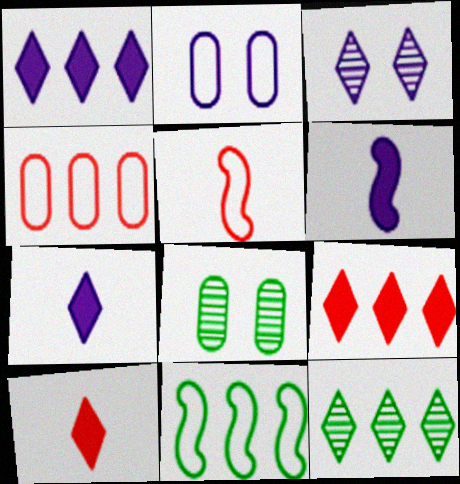[[1, 5, 8]]